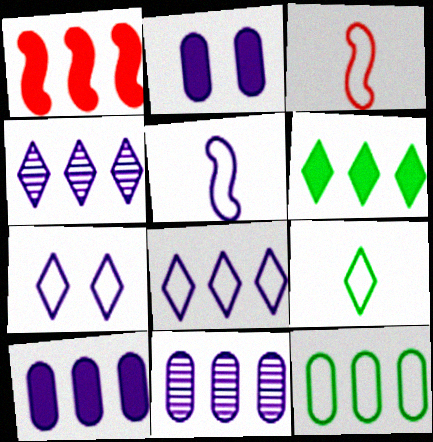[[1, 4, 12], 
[1, 6, 10], 
[2, 4, 5], 
[3, 7, 12]]